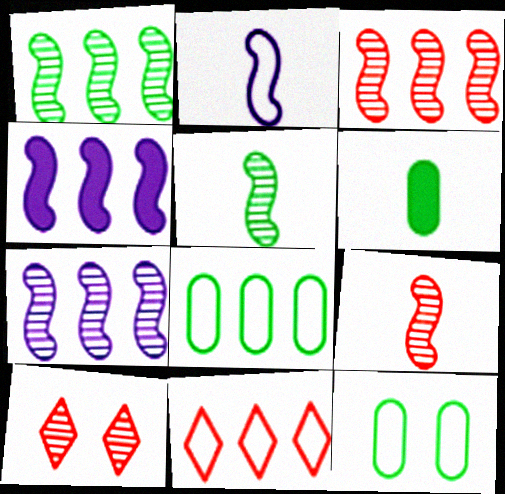[[1, 3, 7], 
[2, 11, 12]]